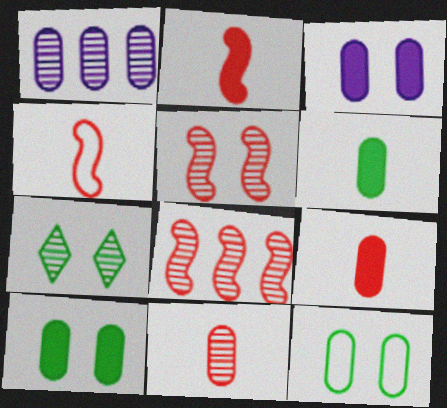[[1, 9, 12]]